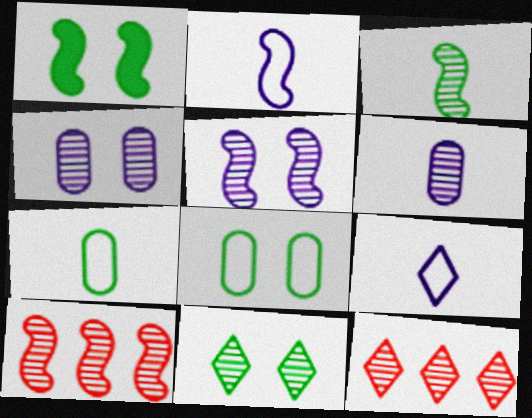[[1, 2, 10], 
[1, 8, 11], 
[3, 4, 12], 
[3, 5, 10], 
[6, 10, 11]]